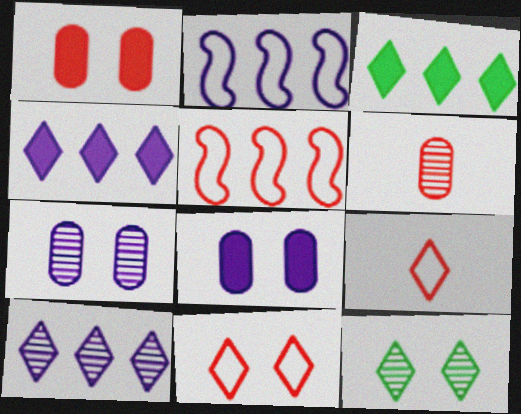[[4, 9, 12]]